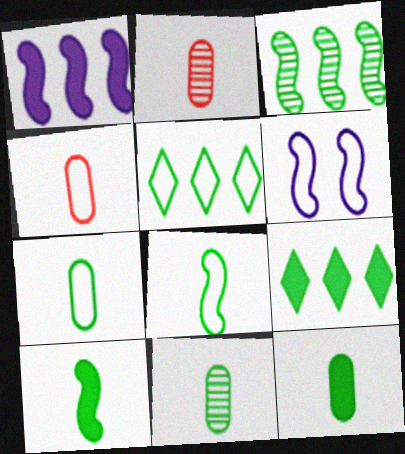[[2, 6, 9], 
[4, 5, 6], 
[7, 11, 12]]